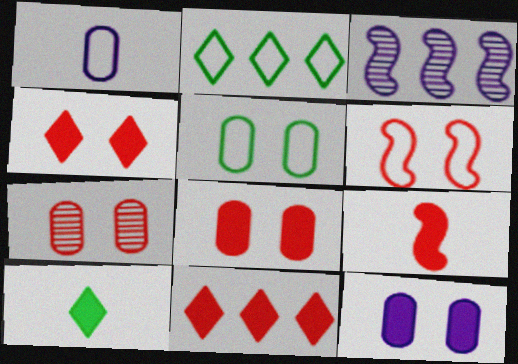[[1, 2, 6], 
[4, 6, 7], 
[5, 7, 12], 
[8, 9, 11]]